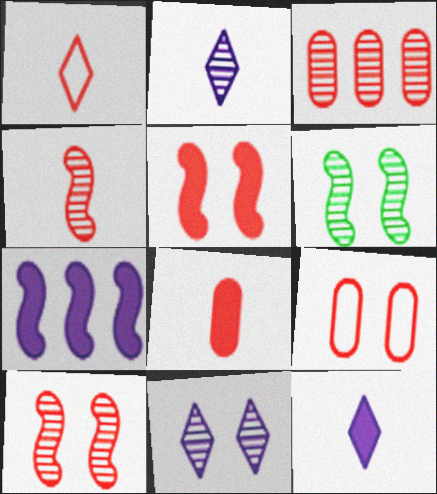[[1, 3, 5], 
[1, 4, 8], 
[2, 3, 6], 
[3, 8, 9]]